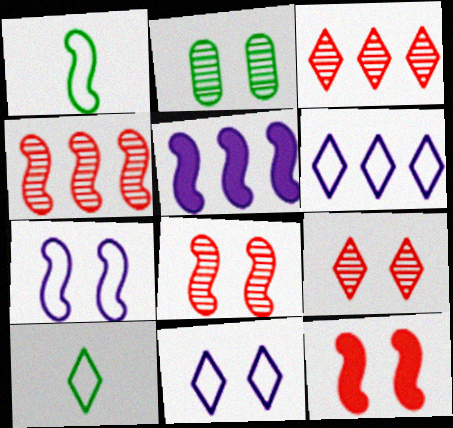[[1, 5, 8], 
[2, 11, 12]]